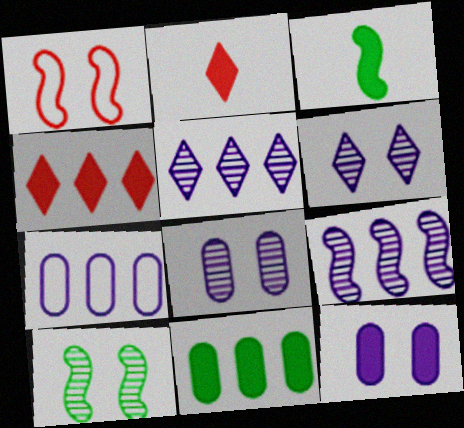[[1, 3, 9], 
[2, 7, 10], 
[3, 4, 12]]